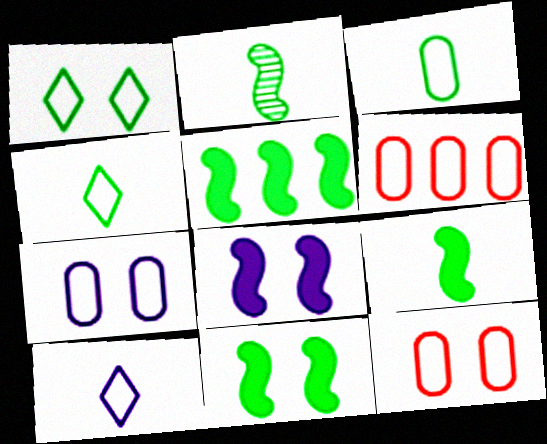[[3, 6, 7], 
[5, 9, 11]]